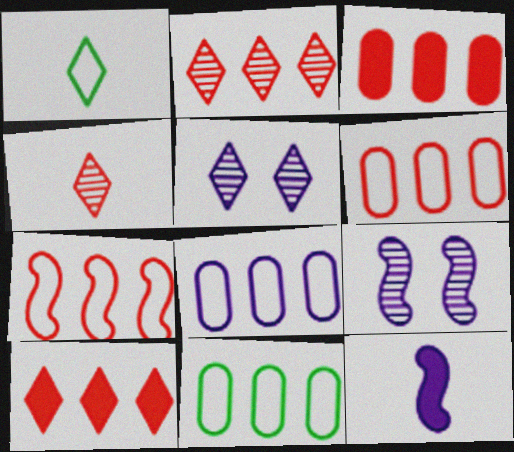[[1, 3, 9], 
[1, 5, 10], 
[2, 3, 7], 
[5, 8, 12], 
[6, 8, 11]]